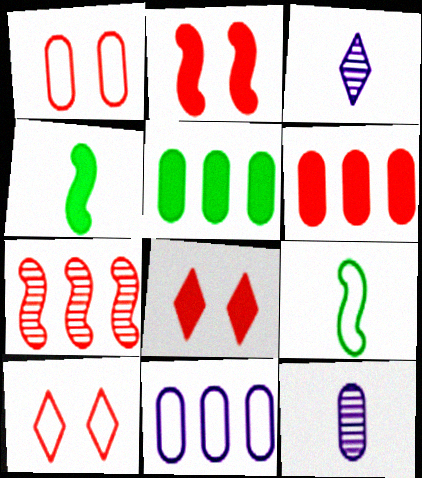[[1, 5, 12], 
[9, 10, 11]]